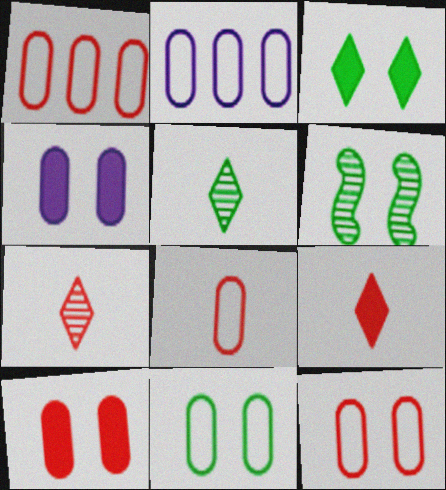[[1, 8, 12], 
[2, 6, 9], 
[2, 8, 11], 
[3, 6, 11]]